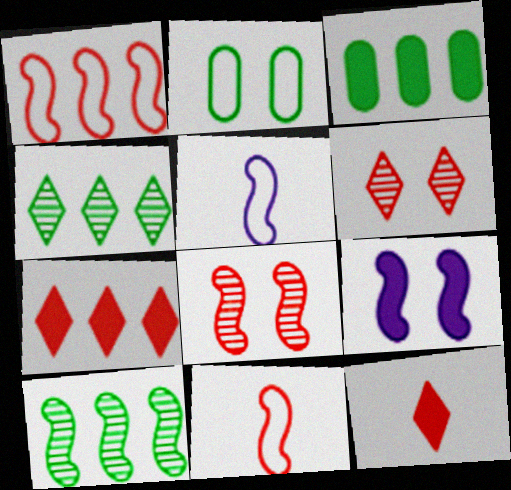[[2, 6, 9], 
[3, 5, 6], 
[3, 9, 12], 
[9, 10, 11]]